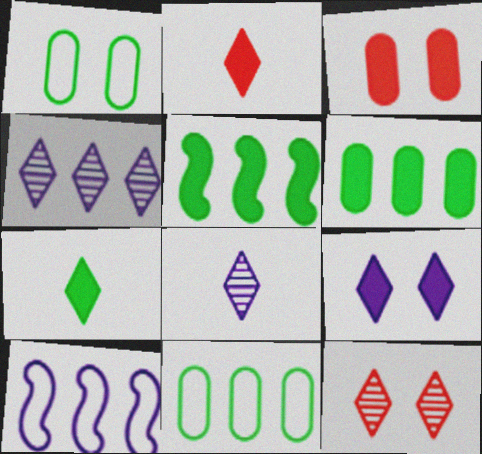[]